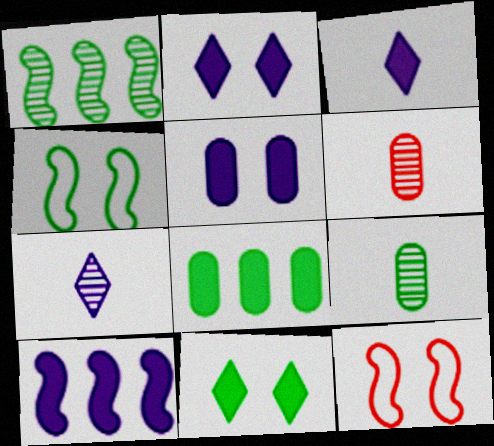[[3, 5, 10], 
[7, 8, 12]]